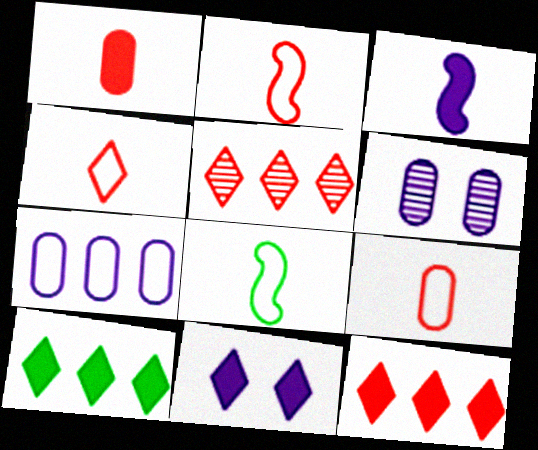[[2, 4, 9], 
[2, 6, 10], 
[6, 8, 12]]